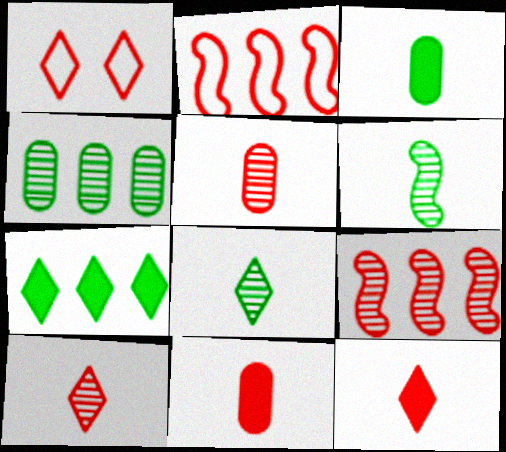[[1, 9, 11]]